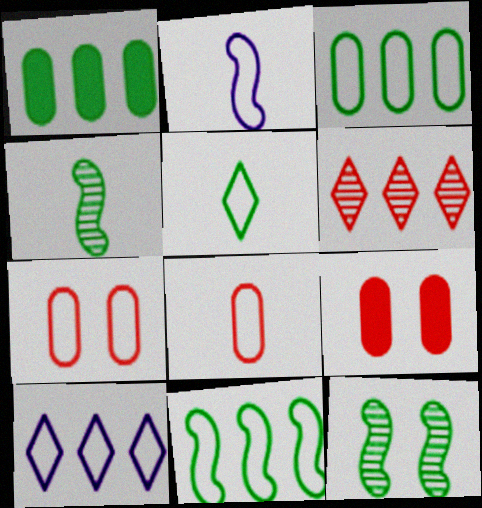[[1, 5, 12], 
[2, 5, 8], 
[4, 9, 10]]